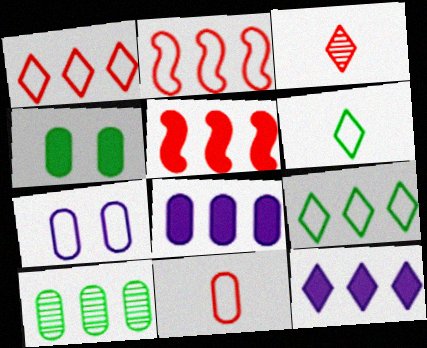[[2, 6, 7], 
[2, 10, 12]]